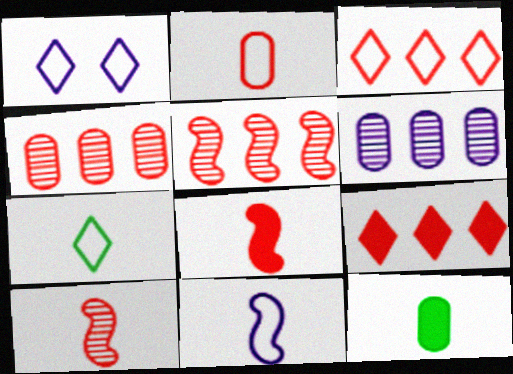[[1, 3, 7], 
[1, 5, 12], 
[2, 7, 11]]